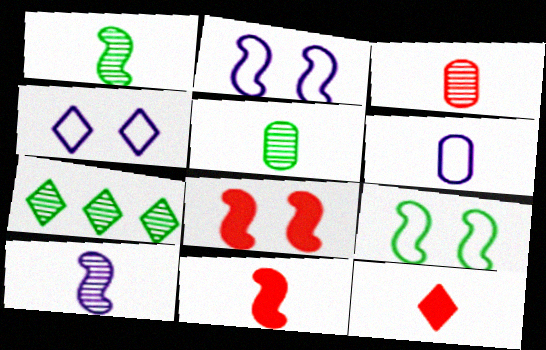[[1, 6, 12], 
[4, 7, 12], 
[6, 7, 8]]